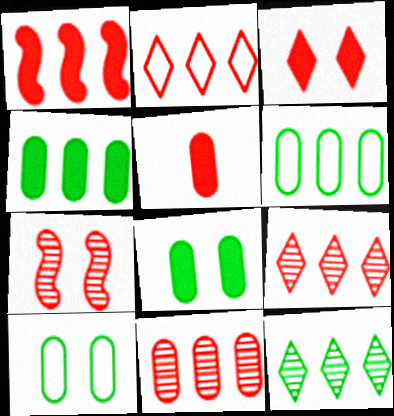[[1, 2, 11], 
[1, 3, 5], 
[2, 5, 7]]